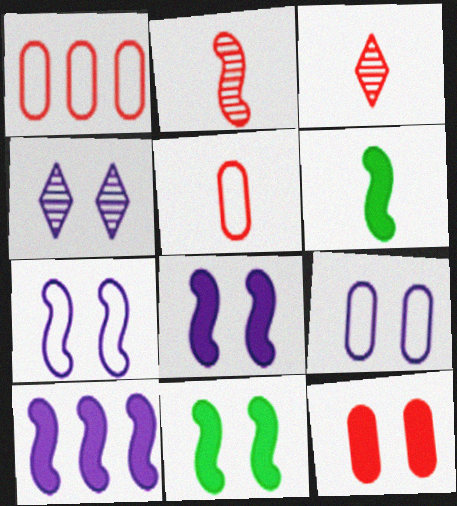[[1, 4, 6], 
[4, 8, 9]]